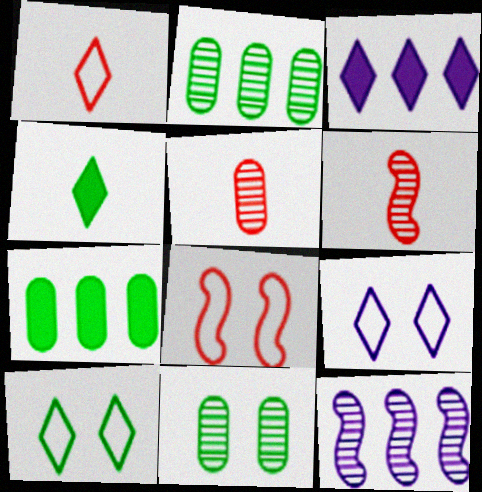[[6, 7, 9]]